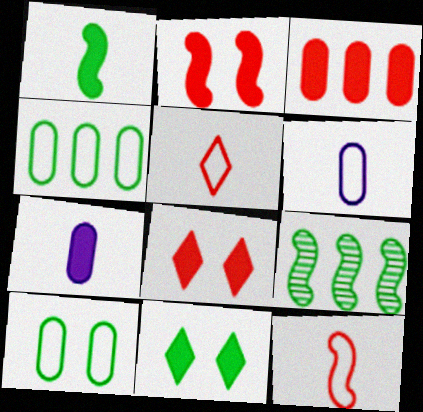[[6, 8, 9]]